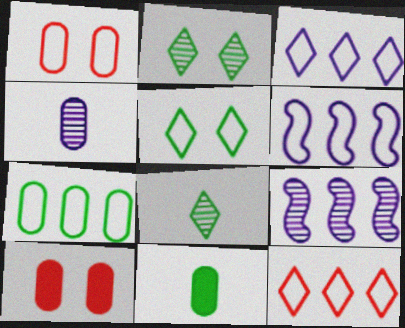[[4, 7, 10], 
[6, 7, 12], 
[6, 8, 10]]